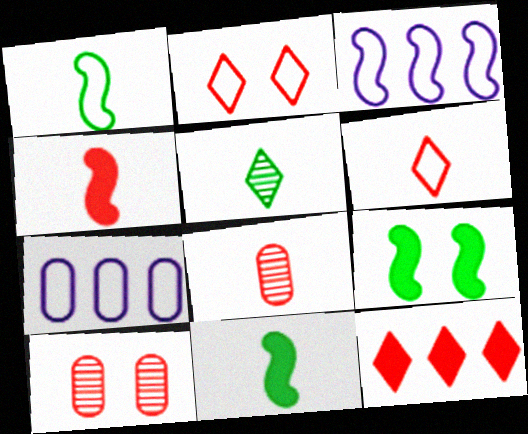[[1, 2, 7], 
[4, 6, 8]]